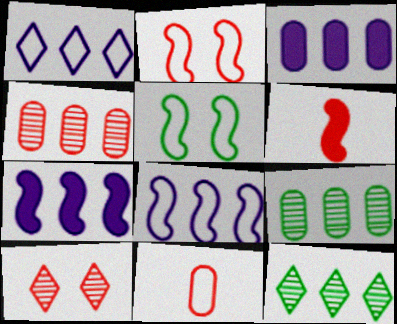[[1, 5, 11]]